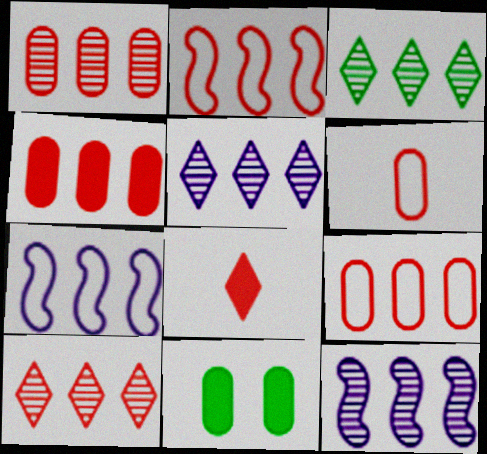[[1, 3, 12], 
[1, 4, 9], 
[2, 4, 10], 
[3, 4, 7], 
[3, 5, 10]]